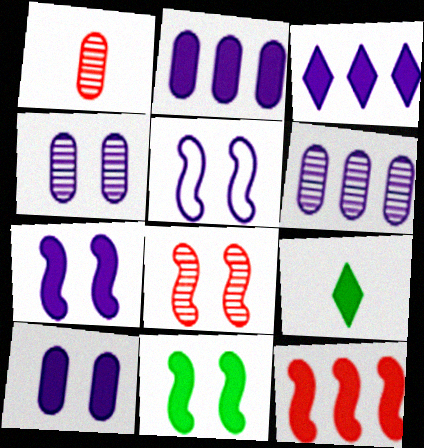[[5, 8, 11], 
[9, 10, 12]]